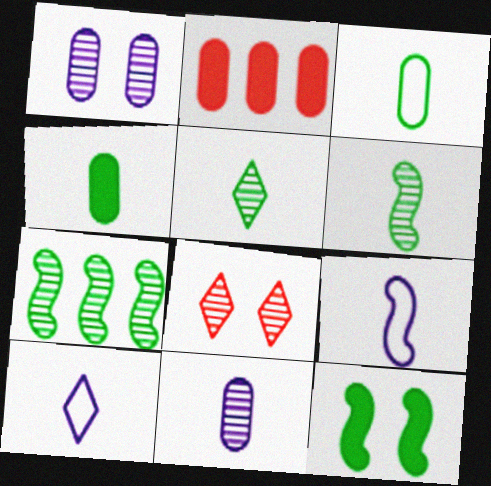[[1, 2, 3], 
[7, 8, 11]]